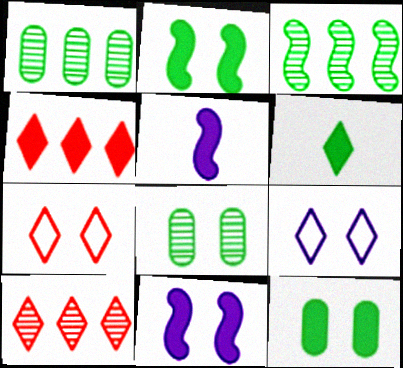[[1, 5, 7], 
[4, 5, 12], 
[6, 9, 10], 
[7, 8, 11]]